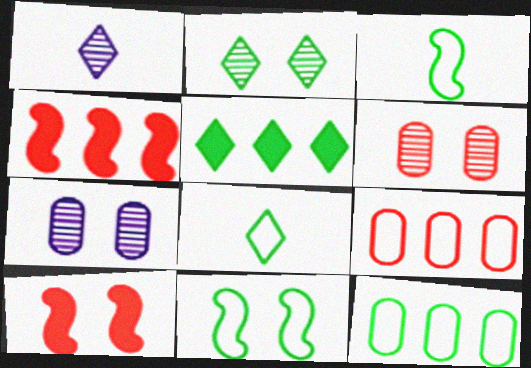[[1, 10, 12], 
[2, 5, 8], 
[4, 7, 8], 
[8, 11, 12]]